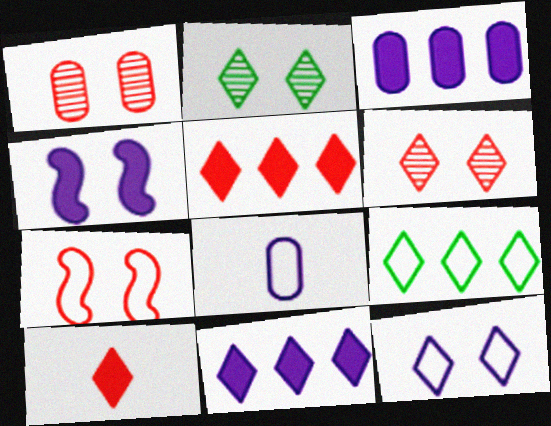[[7, 8, 9]]